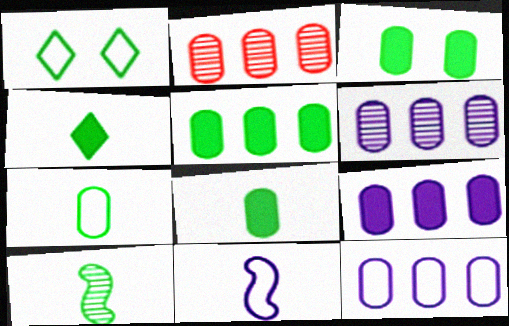[[1, 5, 10], 
[2, 5, 12], 
[3, 5, 8], 
[4, 7, 10], 
[6, 9, 12]]